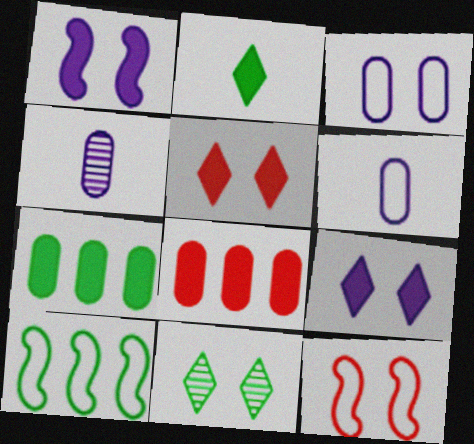[[1, 2, 8], 
[4, 5, 10]]